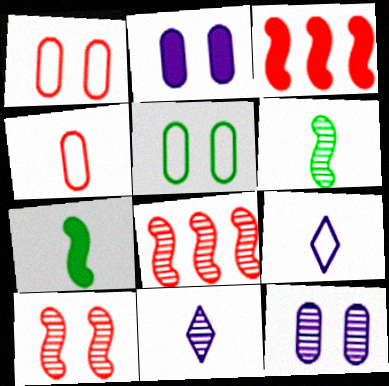[[3, 5, 11], 
[4, 7, 11]]